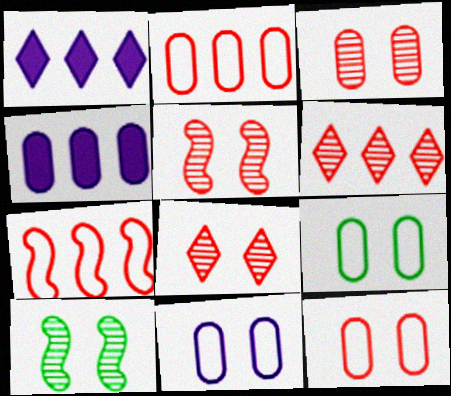[[3, 5, 8], 
[9, 11, 12]]